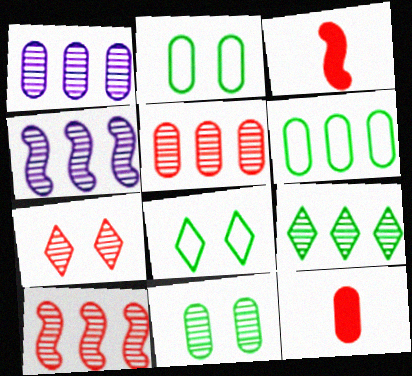[[1, 2, 12], 
[1, 3, 8], 
[1, 9, 10], 
[4, 5, 9], 
[4, 8, 12]]